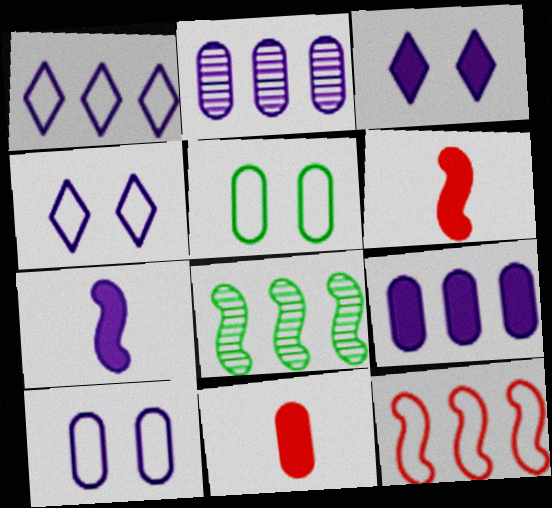[[2, 4, 7], 
[2, 5, 11], 
[3, 7, 9], 
[4, 8, 11]]